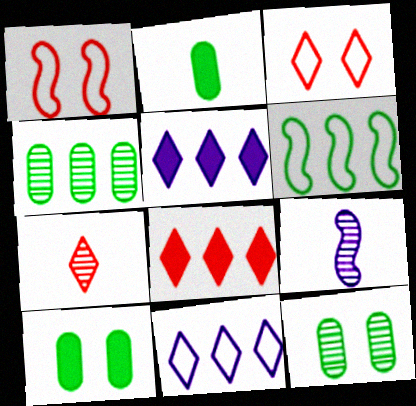[[3, 7, 8]]